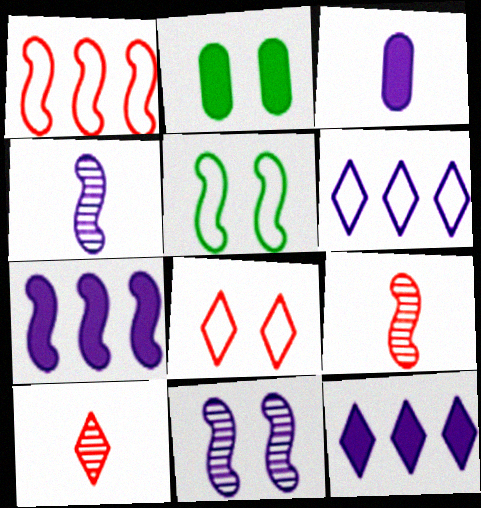[[2, 6, 9], 
[2, 8, 11], 
[3, 6, 11], 
[5, 7, 9]]